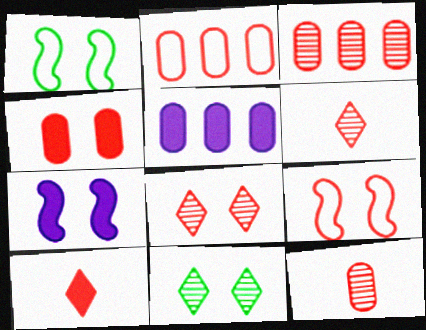[[1, 5, 6], 
[2, 4, 12], 
[3, 9, 10], 
[4, 8, 9]]